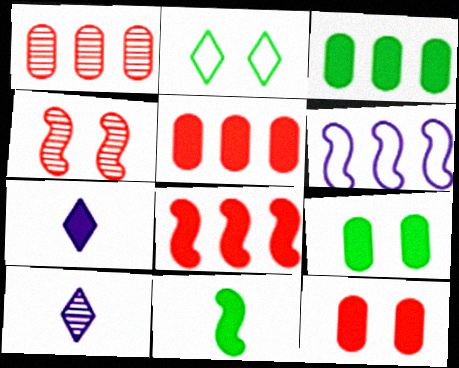[[4, 6, 11], 
[7, 8, 9]]